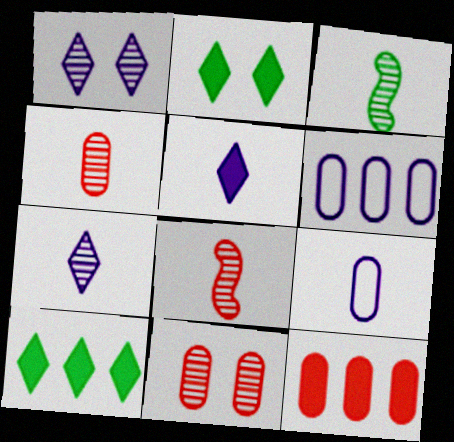[[2, 6, 8], 
[3, 4, 7]]